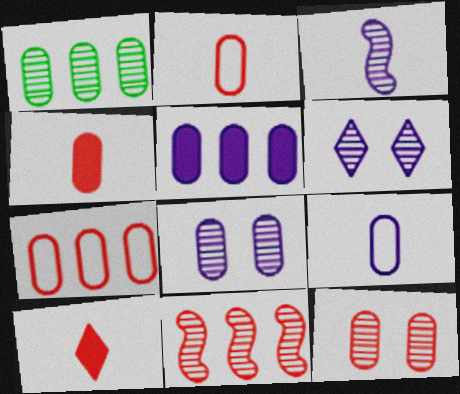[[1, 5, 7], 
[4, 7, 12], 
[5, 8, 9]]